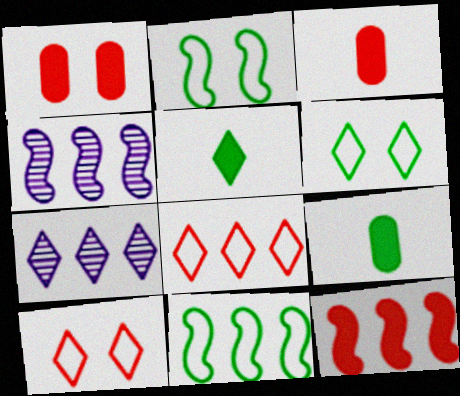[[2, 3, 7], 
[3, 4, 6], 
[4, 9, 10], 
[4, 11, 12], 
[5, 7, 10]]